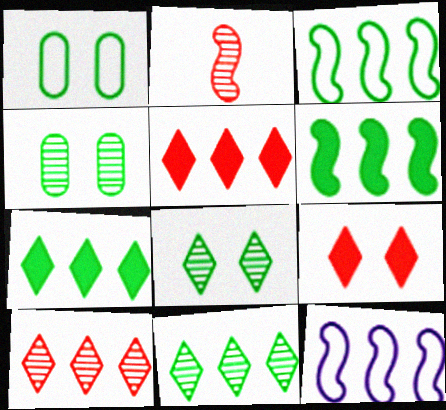[]